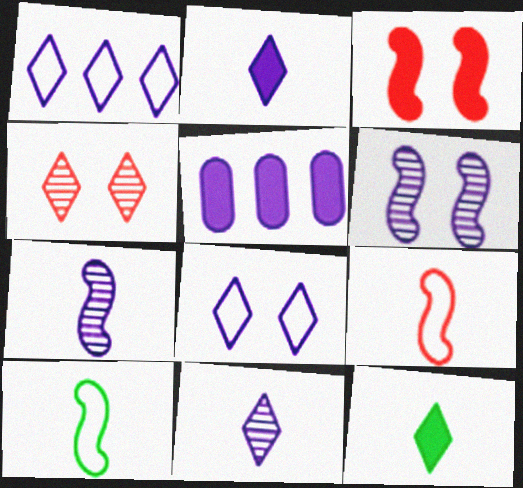[[1, 4, 12], 
[3, 5, 12], 
[4, 5, 10], 
[5, 7, 8]]